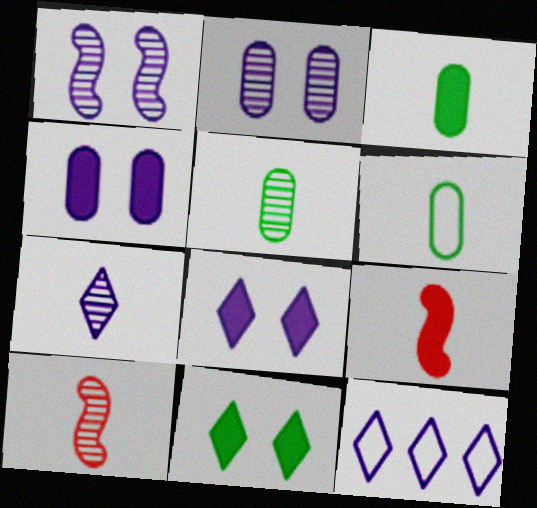[[3, 5, 6], 
[5, 7, 10], 
[6, 7, 9], 
[7, 8, 12]]